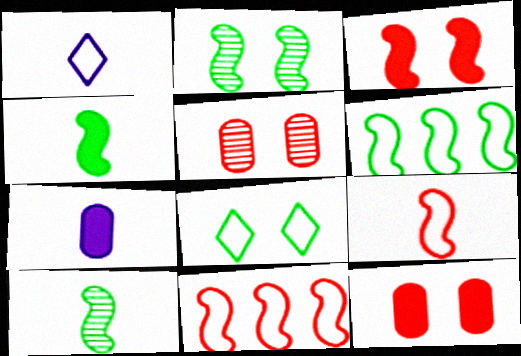[[2, 4, 6]]